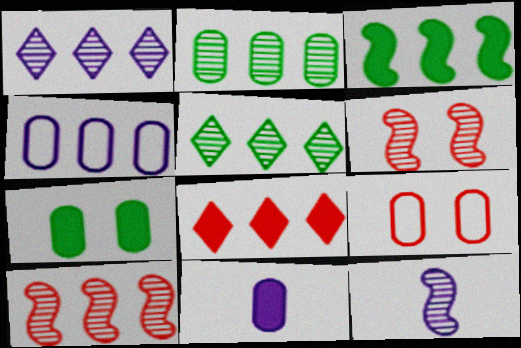[[1, 2, 10], 
[2, 9, 11]]